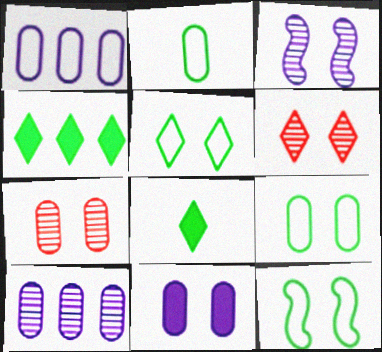[[5, 9, 12], 
[6, 11, 12], 
[7, 9, 11]]